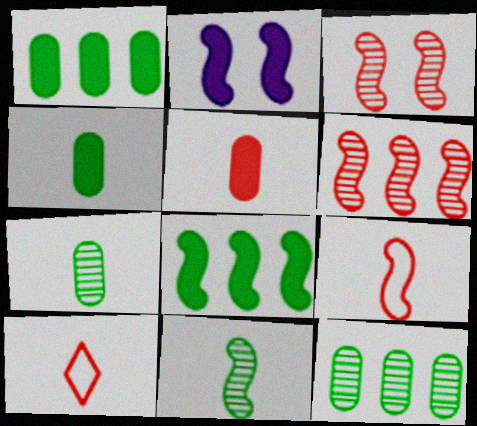[[2, 10, 12]]